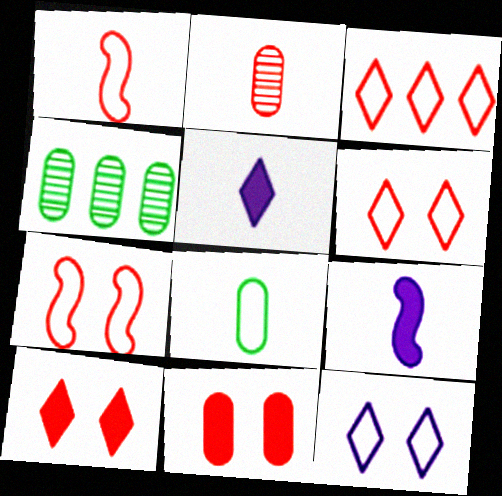[[4, 5, 7], 
[4, 6, 9]]